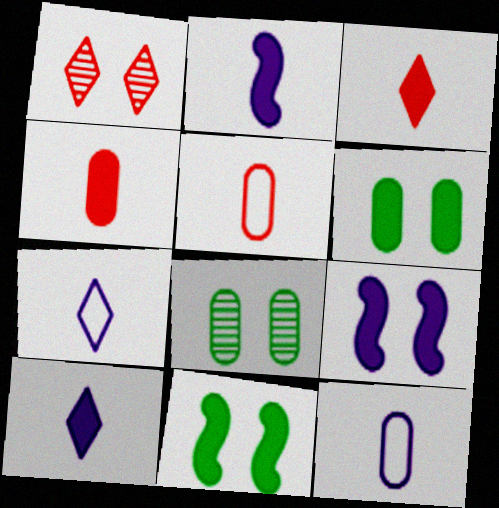[]